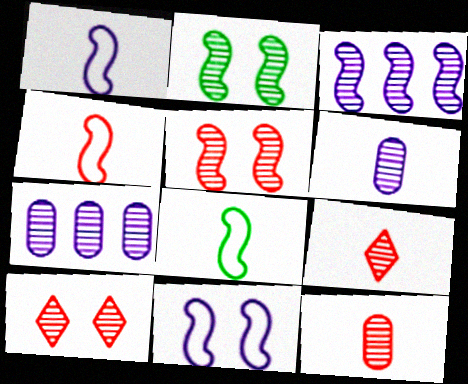[[1, 4, 8], 
[2, 7, 9]]